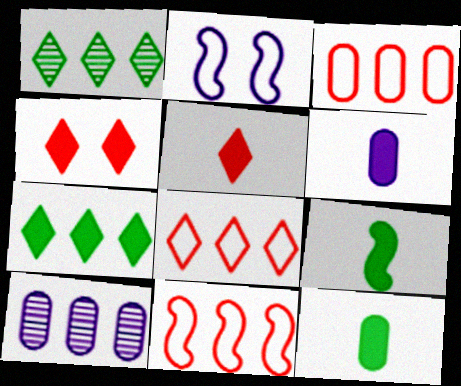[[3, 8, 11], 
[5, 6, 9], 
[7, 10, 11]]